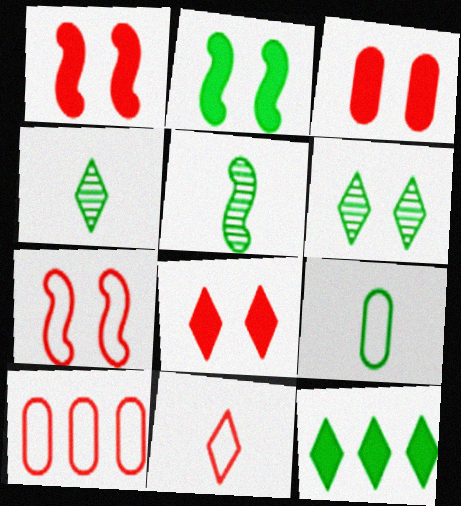[[1, 3, 8], 
[7, 10, 11]]